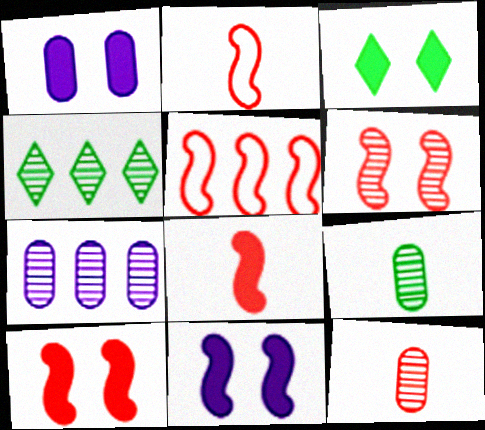[[1, 2, 4], 
[1, 3, 10], 
[2, 3, 7], 
[5, 6, 8]]